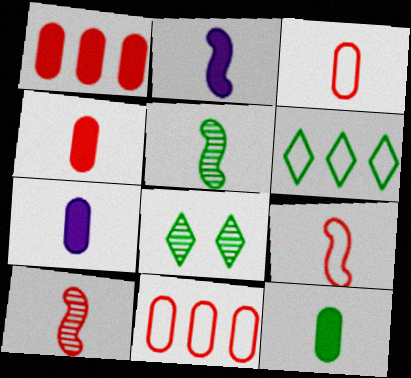[[2, 5, 9], 
[2, 8, 11], 
[4, 7, 12]]